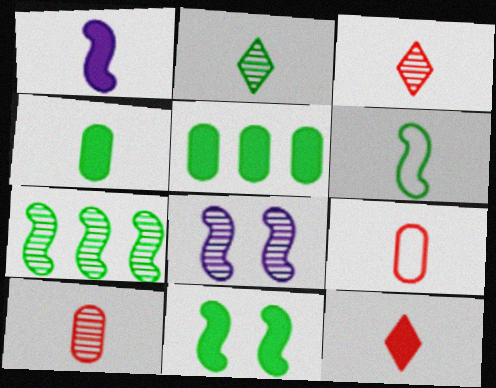[[1, 2, 9], 
[1, 4, 12], 
[2, 4, 6], 
[6, 7, 11]]